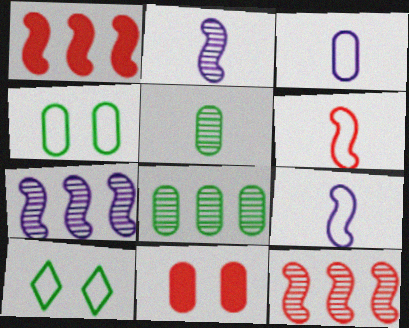[[3, 8, 11]]